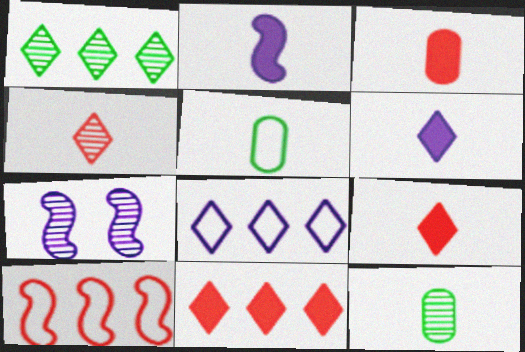[[1, 8, 11], 
[2, 4, 5], 
[5, 7, 11]]